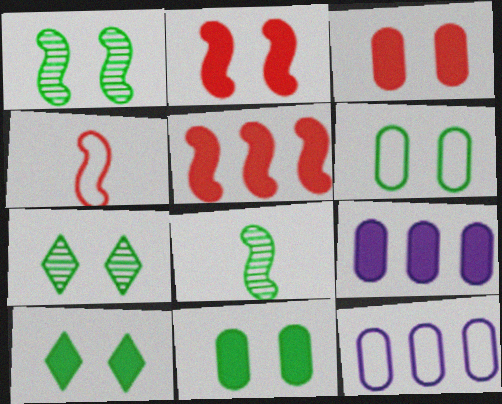[[1, 6, 10], 
[4, 7, 9]]